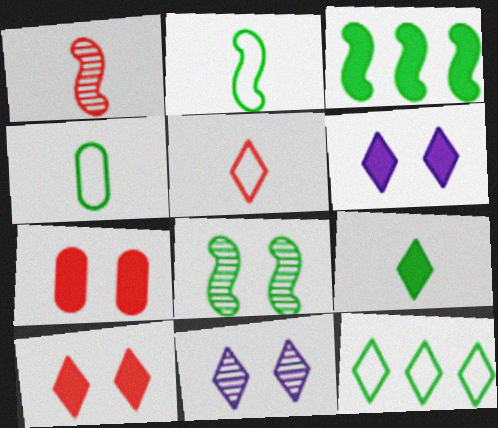[[2, 3, 8]]